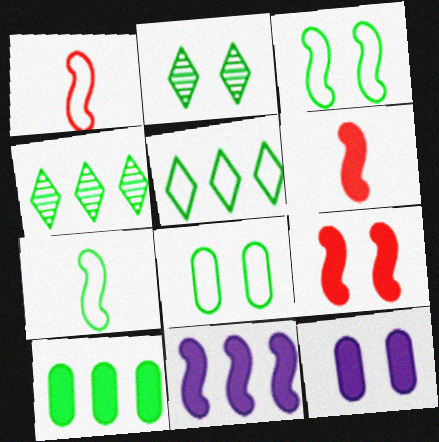[[1, 4, 12], 
[2, 7, 10], 
[5, 7, 8]]